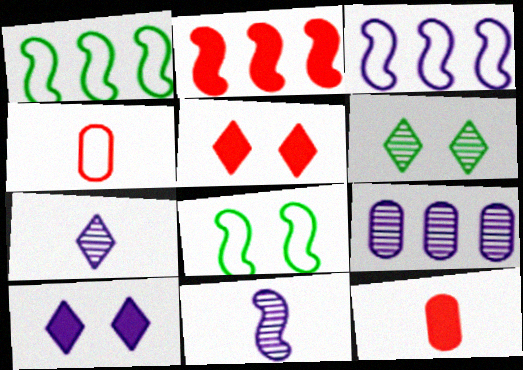[[2, 5, 12], 
[2, 8, 11], 
[3, 6, 12]]